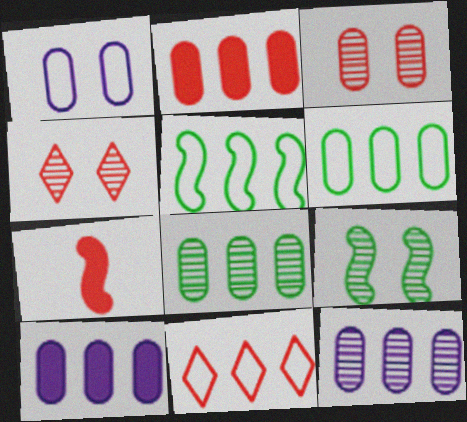[[2, 6, 12], 
[3, 7, 11]]